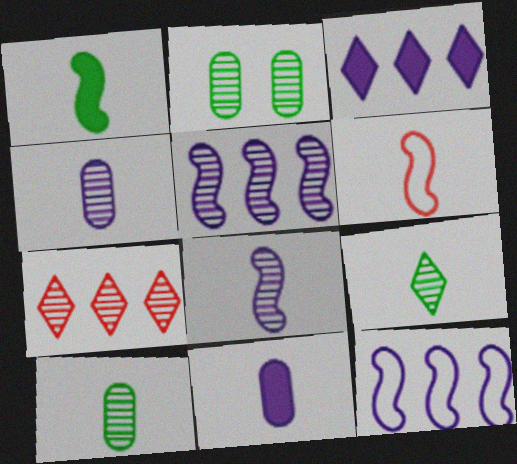[[1, 6, 8], 
[2, 3, 6], 
[2, 7, 8], 
[6, 9, 11]]